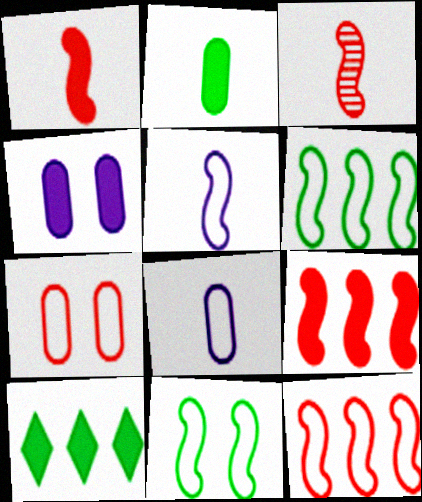[[1, 4, 10], 
[5, 11, 12]]